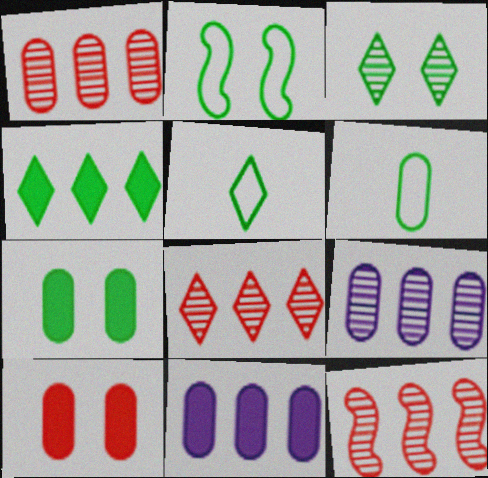[[1, 8, 12], 
[2, 3, 7], 
[3, 4, 5], 
[6, 9, 10]]